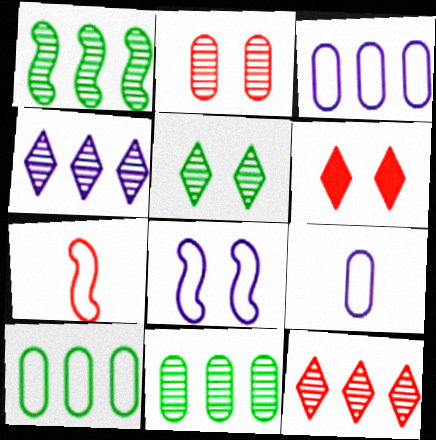[[1, 6, 9]]